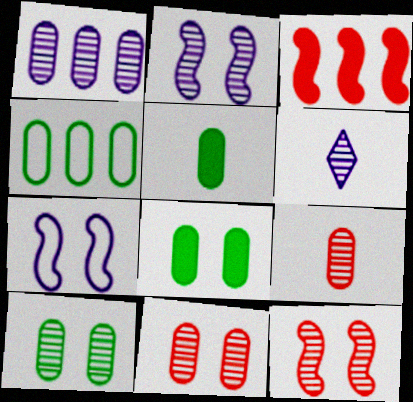[[1, 2, 6], 
[1, 9, 10], 
[4, 5, 10]]